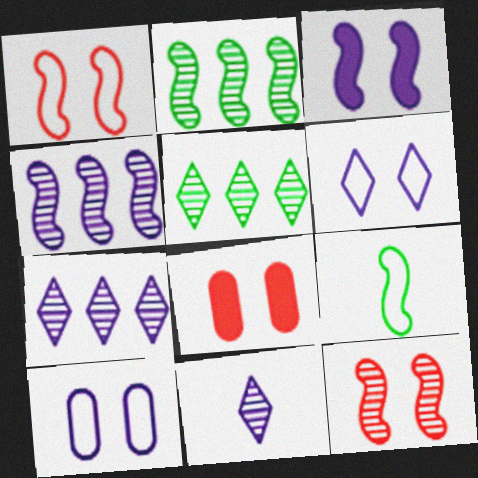[[7, 8, 9]]